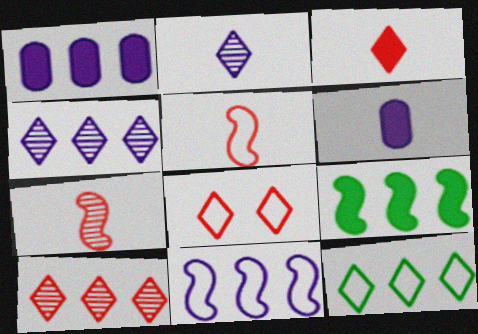[[1, 4, 11], 
[3, 8, 10]]